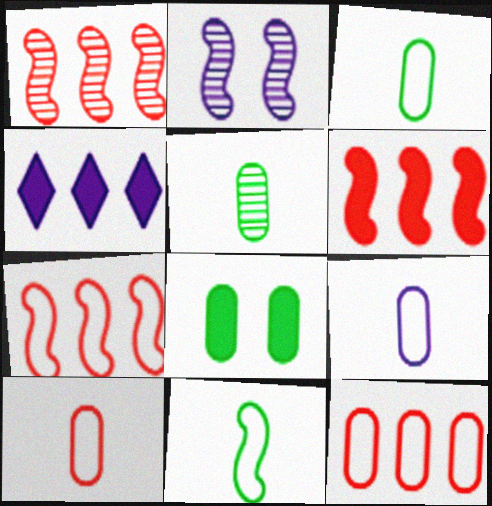[[1, 6, 7], 
[2, 4, 9], 
[2, 6, 11], 
[3, 9, 10]]